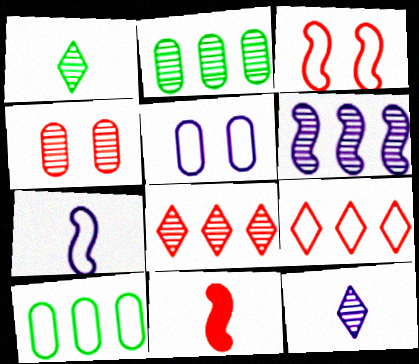[[1, 4, 6], 
[2, 6, 8], 
[4, 9, 11]]